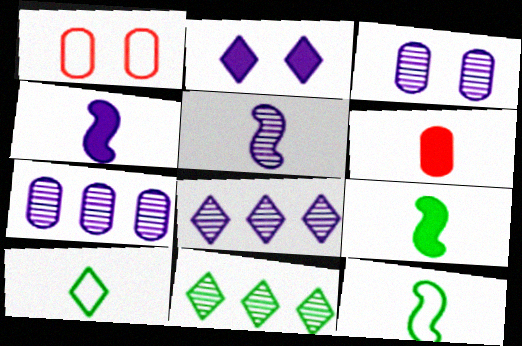[[1, 4, 11], 
[1, 8, 9], 
[3, 5, 8], 
[5, 6, 10]]